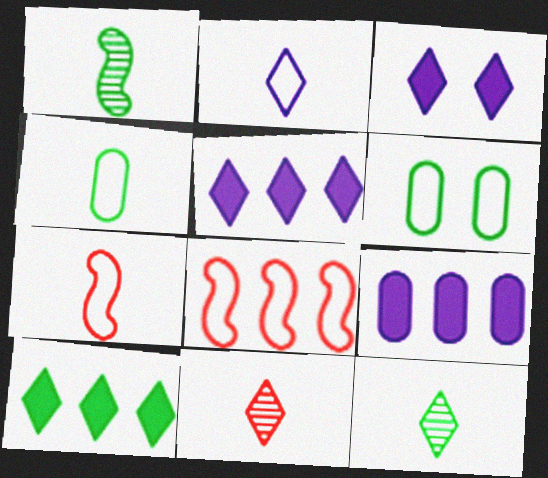[[1, 6, 10], 
[2, 4, 7], 
[2, 6, 8]]